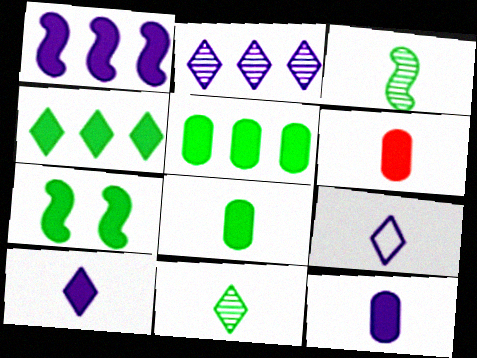[[3, 6, 9], 
[4, 7, 8], 
[6, 8, 12]]